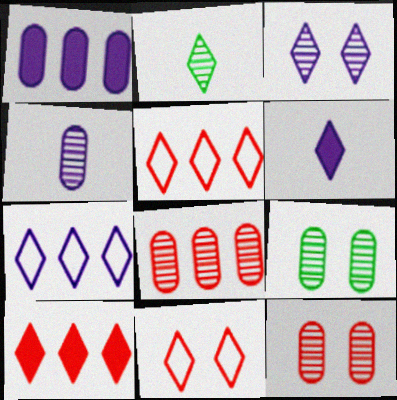[[3, 6, 7], 
[4, 8, 9]]